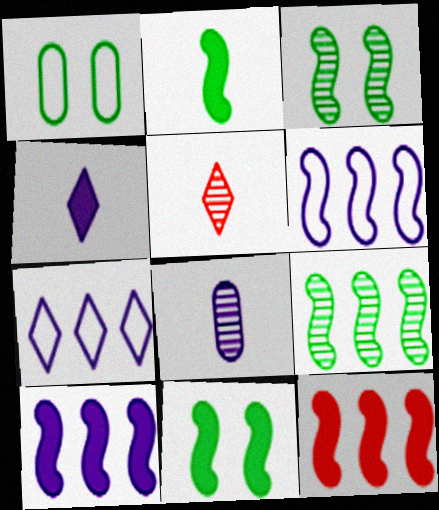[[1, 5, 10], 
[6, 9, 12]]